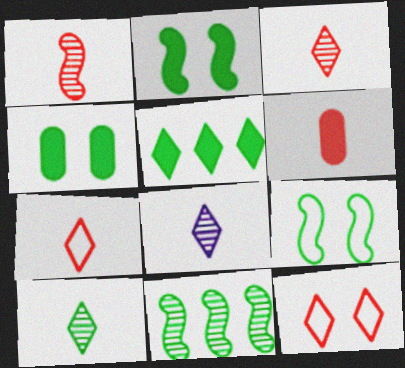[[1, 6, 7], 
[3, 8, 10], 
[5, 8, 12]]